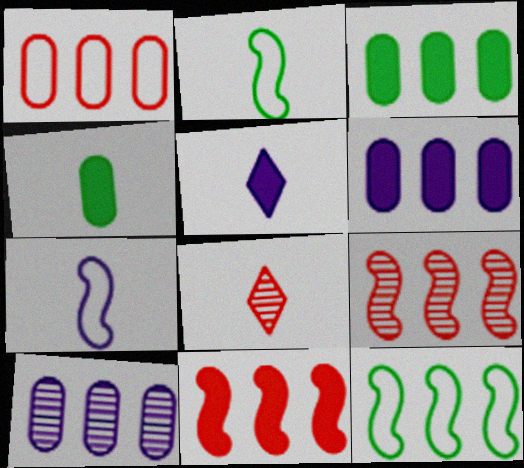[[1, 3, 10], 
[4, 7, 8]]